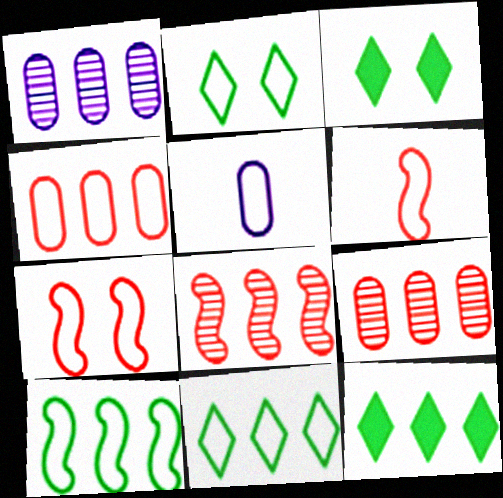[[1, 3, 6], 
[3, 5, 8], 
[5, 7, 11]]